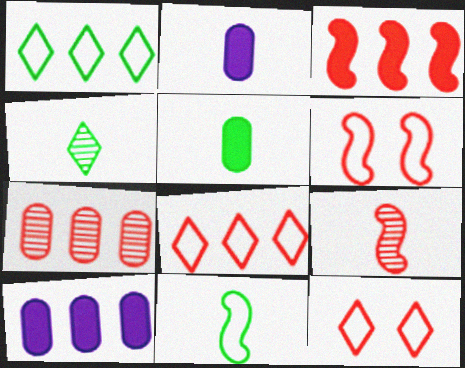[[3, 6, 9], 
[3, 7, 8], 
[4, 5, 11], 
[4, 6, 10]]